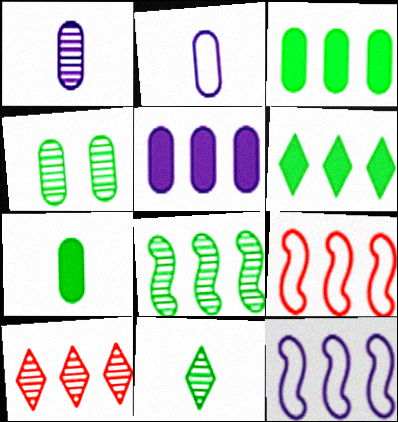[[3, 10, 12], 
[4, 8, 11]]